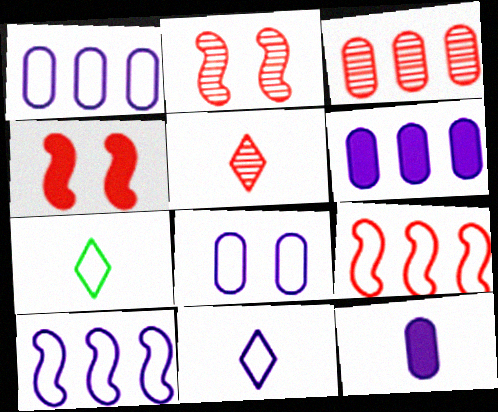[[2, 3, 5], 
[2, 6, 7], 
[7, 8, 9], 
[8, 10, 11]]